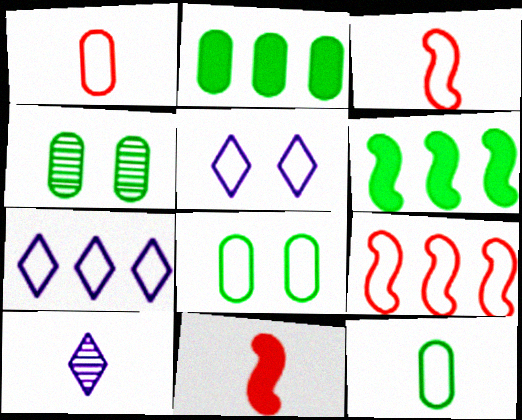[[2, 4, 12], 
[3, 7, 8], 
[4, 7, 11], 
[5, 9, 12], 
[10, 11, 12]]